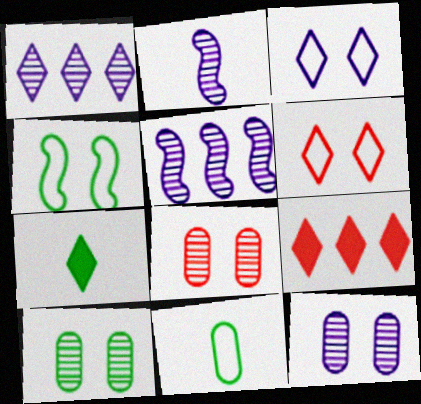[[1, 2, 12], 
[1, 6, 7], 
[8, 10, 12]]